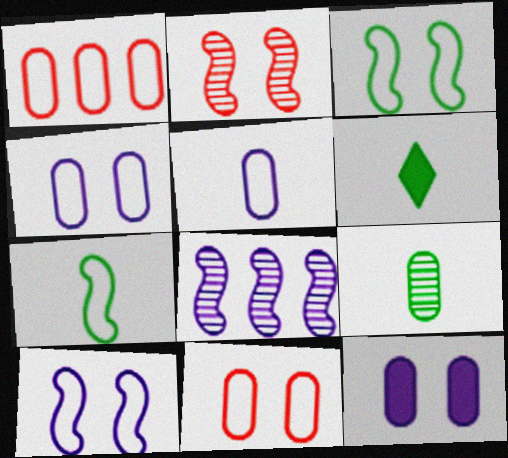[[1, 9, 12], 
[6, 7, 9], 
[6, 8, 11]]